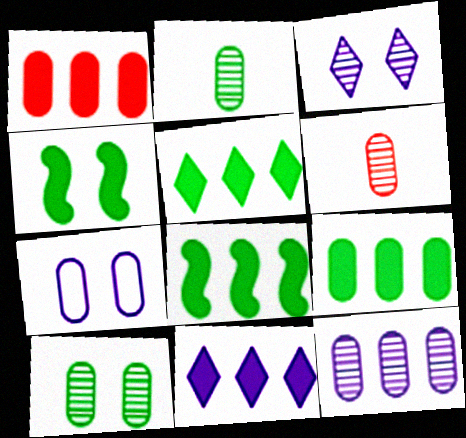[[1, 2, 7], 
[1, 8, 11], 
[5, 8, 9], 
[6, 7, 9], 
[6, 10, 12]]